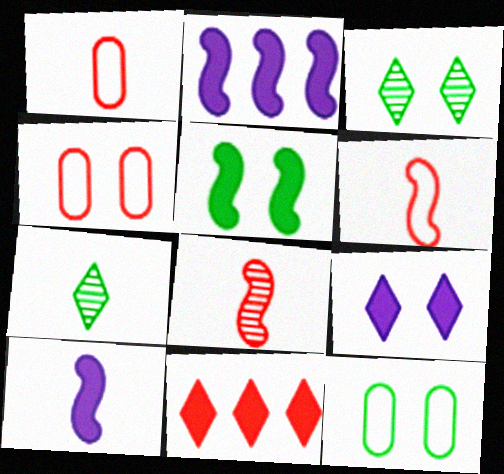[[1, 2, 3], 
[1, 7, 10], 
[2, 4, 7], 
[3, 5, 12], 
[4, 8, 11]]